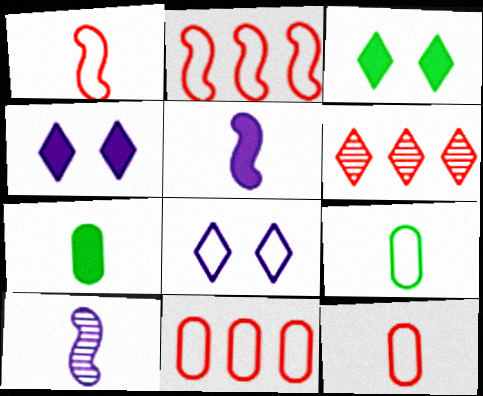[[2, 8, 9], 
[3, 10, 11]]